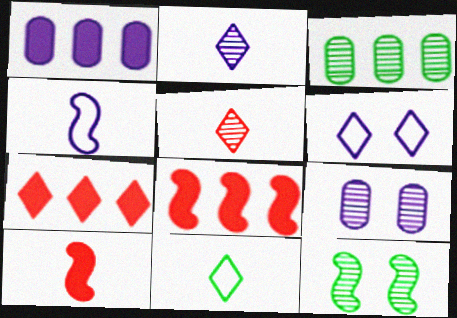[[3, 6, 10], 
[4, 8, 12], 
[8, 9, 11]]